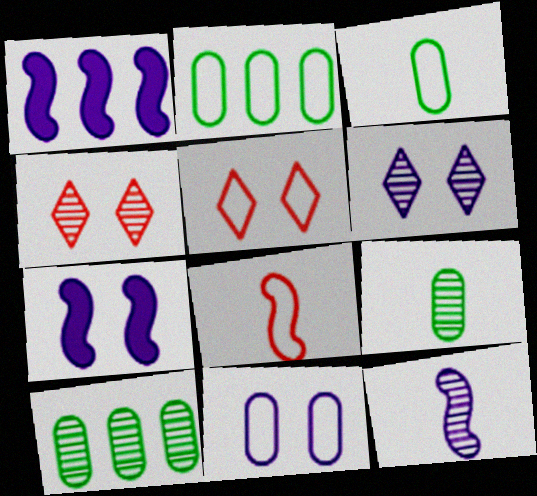[[1, 3, 4], 
[1, 5, 9], 
[4, 10, 12], 
[6, 7, 11]]